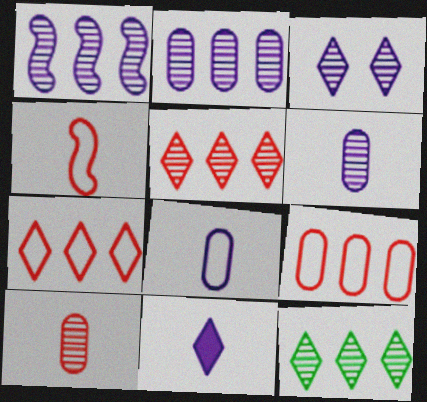[[1, 3, 6]]